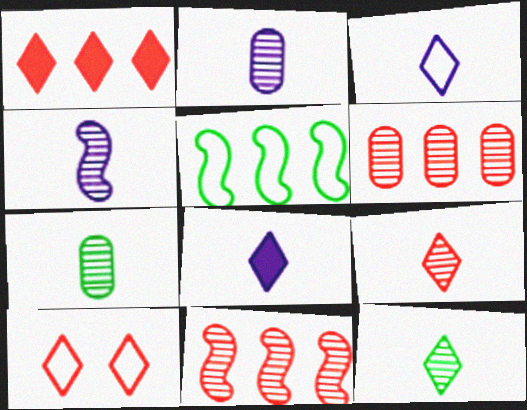[[1, 9, 10], 
[4, 7, 9]]